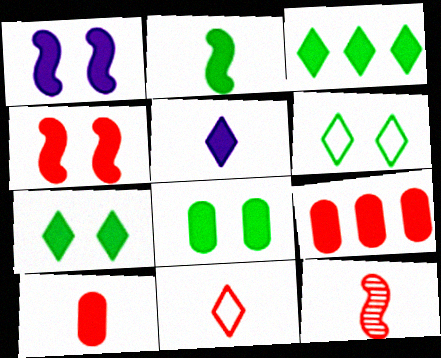[[1, 3, 10], 
[2, 3, 8], 
[2, 5, 10], 
[10, 11, 12]]